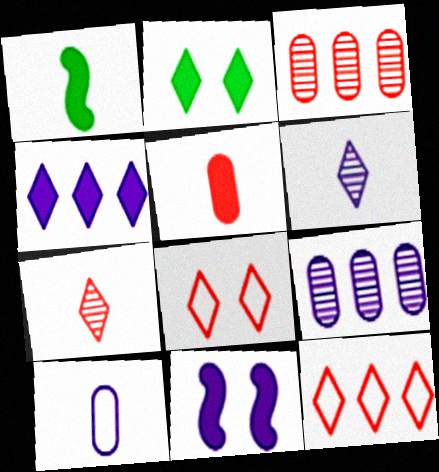[[1, 7, 10], 
[1, 8, 9], 
[2, 6, 12]]